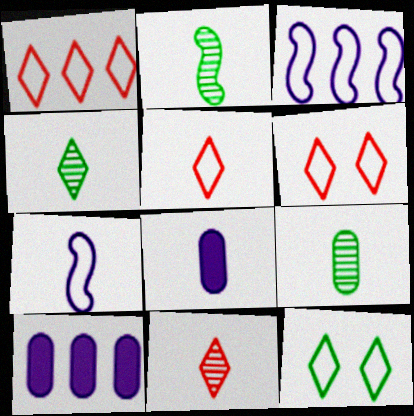[[1, 5, 6], 
[2, 4, 9], 
[2, 5, 8], 
[2, 6, 10]]